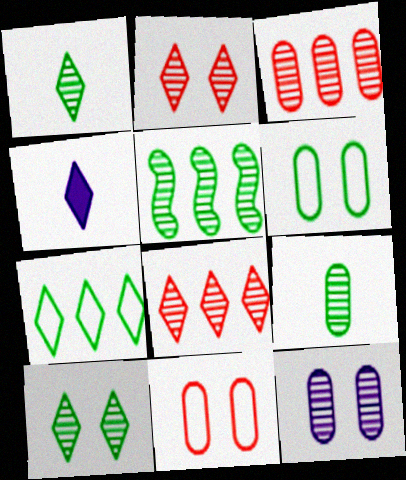[[2, 4, 7], 
[3, 9, 12], 
[4, 5, 11], 
[5, 9, 10]]